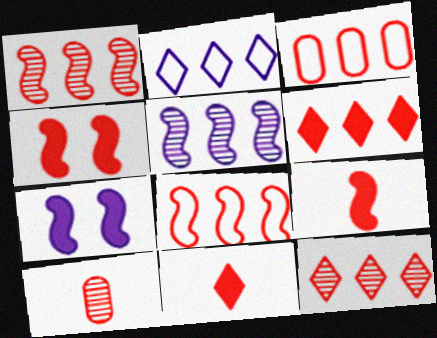[[1, 3, 6]]